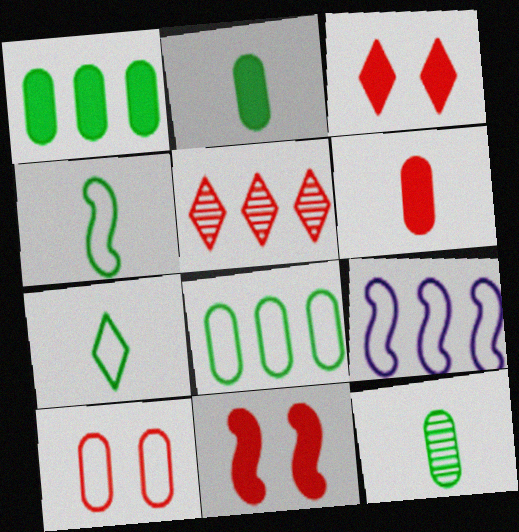[[1, 5, 9], 
[3, 9, 12], 
[7, 9, 10]]